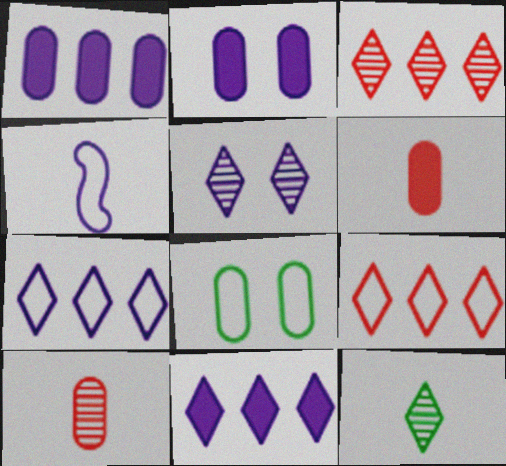[[1, 4, 5], 
[1, 8, 10], 
[3, 5, 12], 
[4, 6, 12], 
[4, 8, 9]]